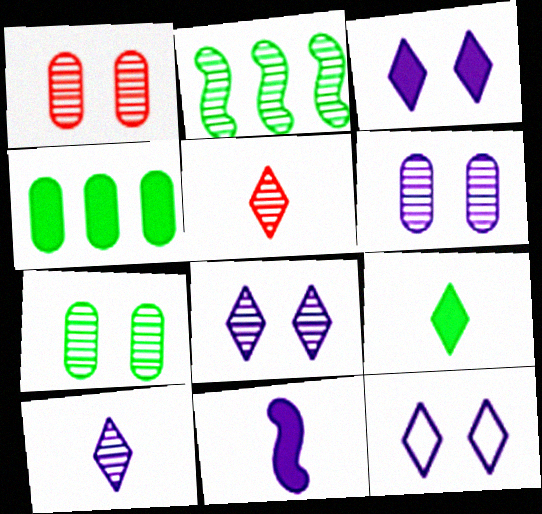[[1, 2, 10], 
[1, 6, 7], 
[2, 5, 6], 
[3, 8, 12]]